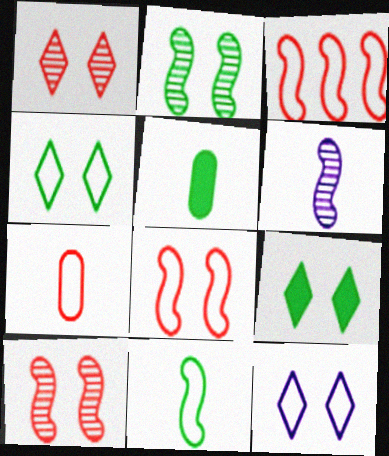[[1, 9, 12]]